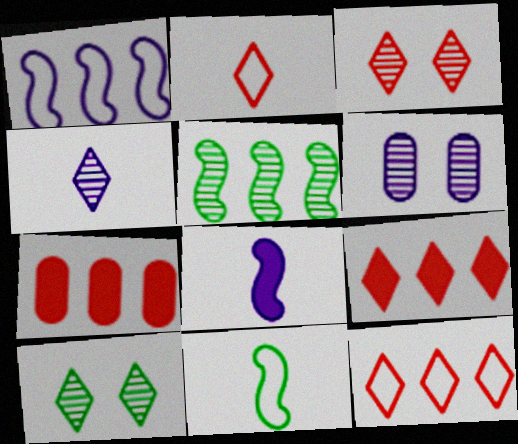[[2, 3, 9], 
[6, 9, 11]]